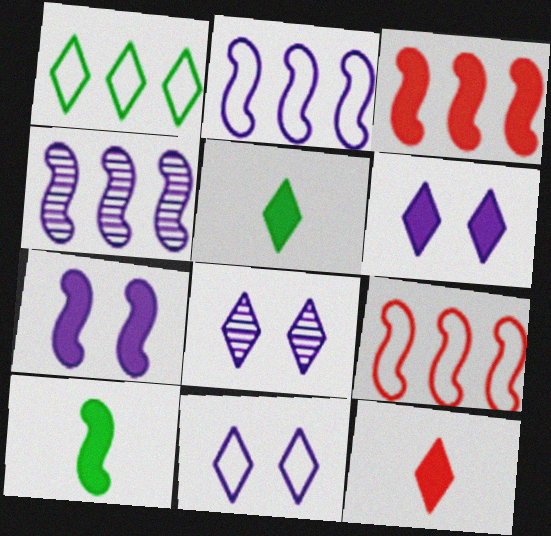[[1, 8, 12], 
[3, 7, 10], 
[6, 8, 11]]